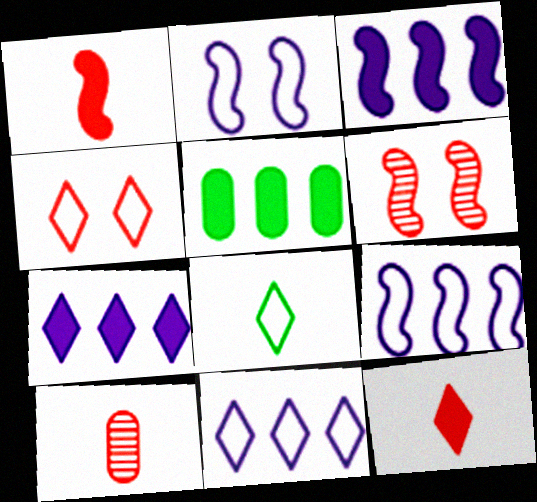[[4, 8, 11]]